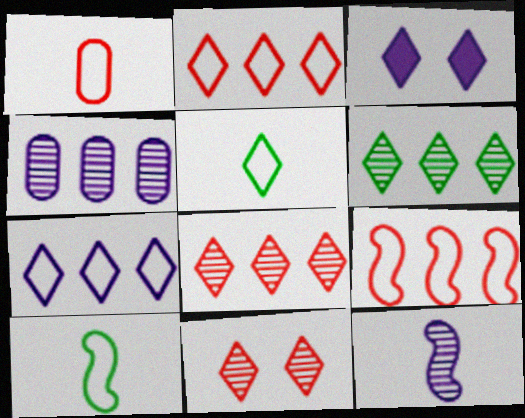[[3, 5, 8]]